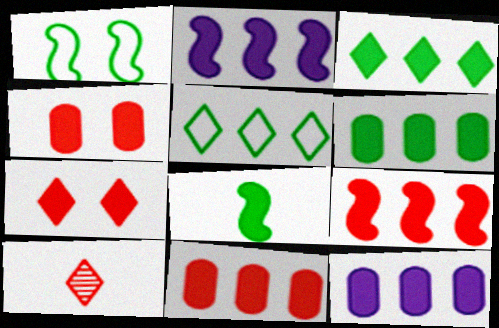[[1, 10, 12], 
[2, 3, 11], 
[3, 9, 12], 
[6, 11, 12], 
[7, 8, 12]]